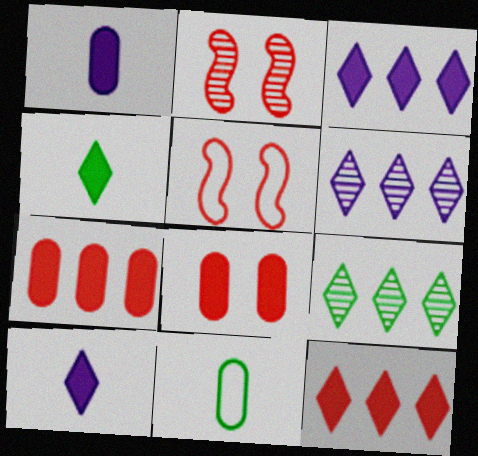[[1, 5, 9], 
[2, 3, 11]]